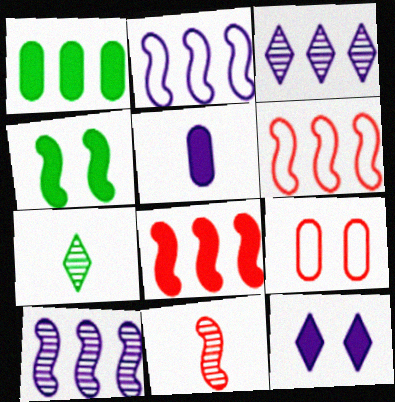[[1, 3, 6], 
[2, 4, 11]]